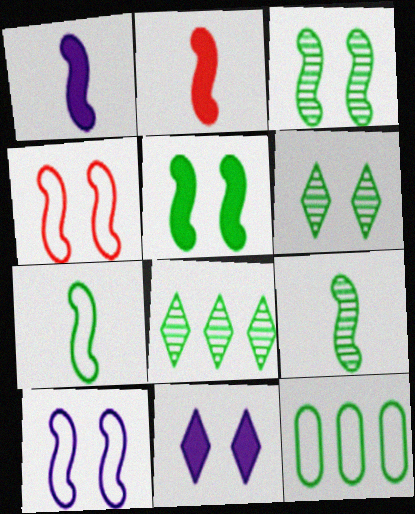[]